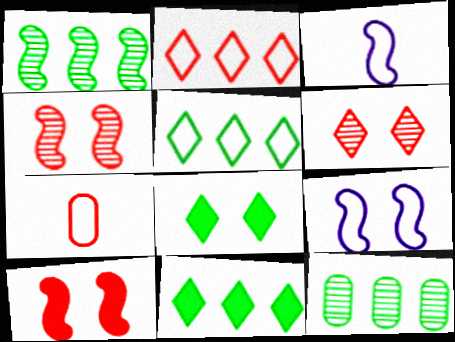[[1, 3, 10], 
[5, 7, 9]]